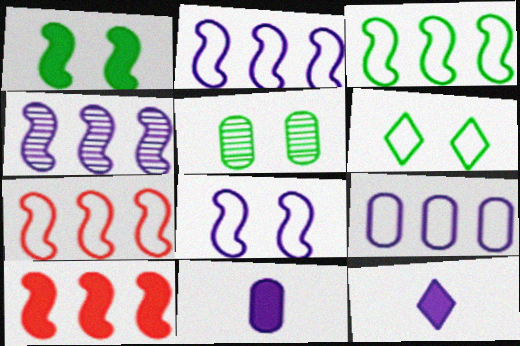[[1, 5, 6], 
[2, 3, 7], 
[3, 4, 10], 
[5, 7, 12]]